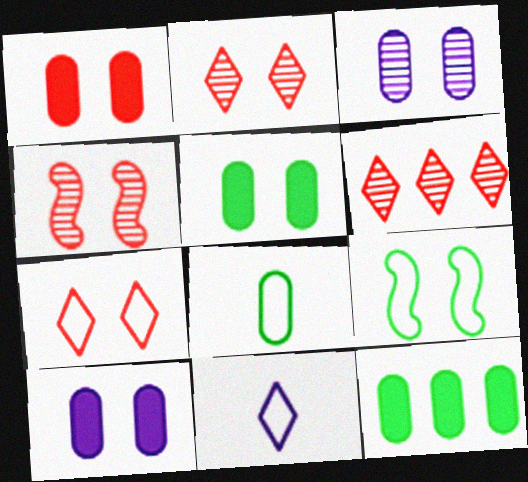[[1, 4, 7], 
[1, 5, 10], 
[2, 9, 10], 
[4, 11, 12]]